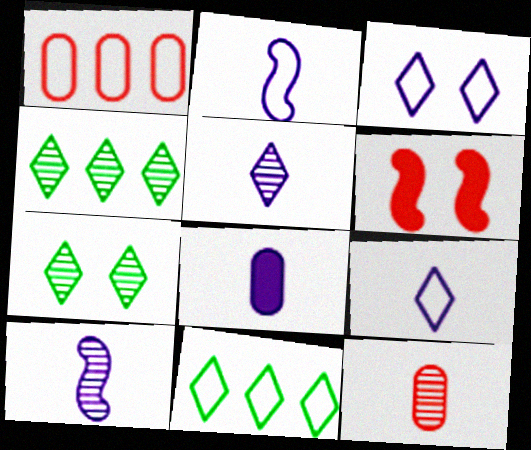[[2, 5, 8], 
[8, 9, 10]]